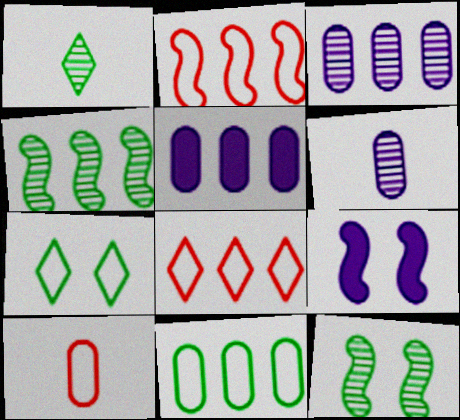[[4, 5, 8]]